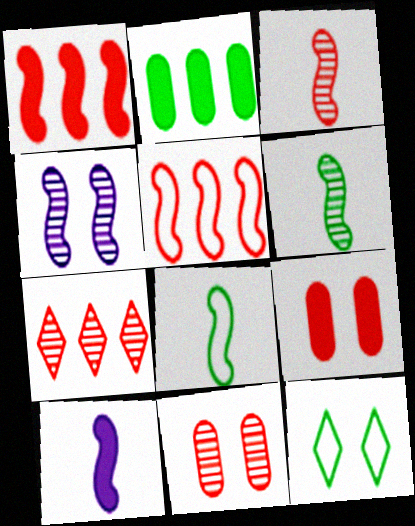[[1, 4, 8], 
[2, 6, 12], 
[3, 7, 11], 
[3, 8, 10], 
[4, 9, 12]]